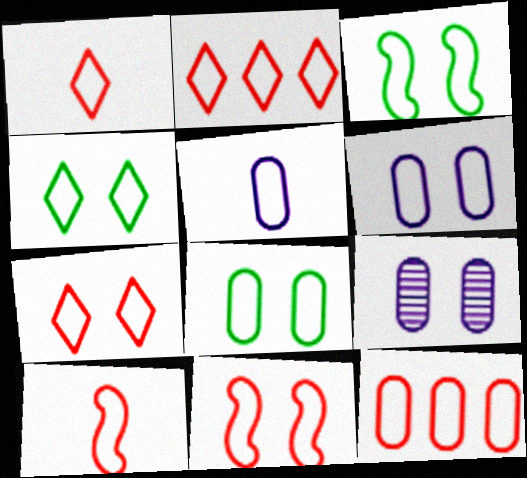[[1, 2, 7], 
[1, 11, 12], 
[2, 3, 5], 
[3, 4, 8], 
[3, 6, 7], 
[4, 6, 11], 
[5, 8, 12], 
[7, 10, 12]]